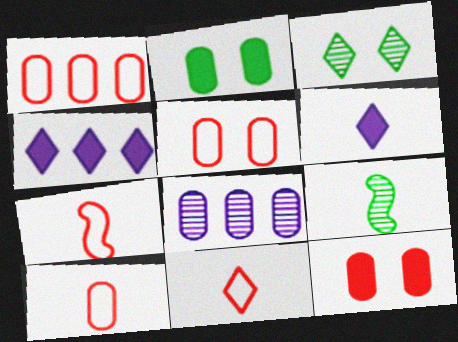[[1, 5, 10], 
[2, 8, 10], 
[3, 4, 11], 
[4, 5, 9], 
[6, 9, 10], 
[7, 10, 11]]